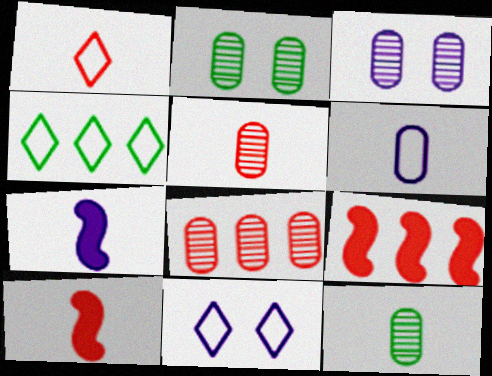[[1, 4, 11], 
[1, 5, 10], 
[1, 7, 12], 
[3, 4, 10], 
[3, 8, 12], 
[9, 11, 12]]